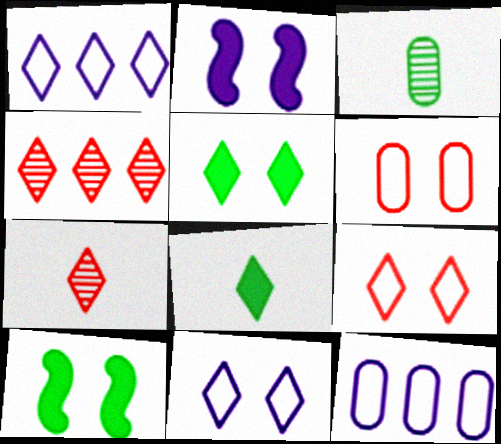[[1, 5, 7], 
[4, 8, 11], 
[7, 10, 12]]